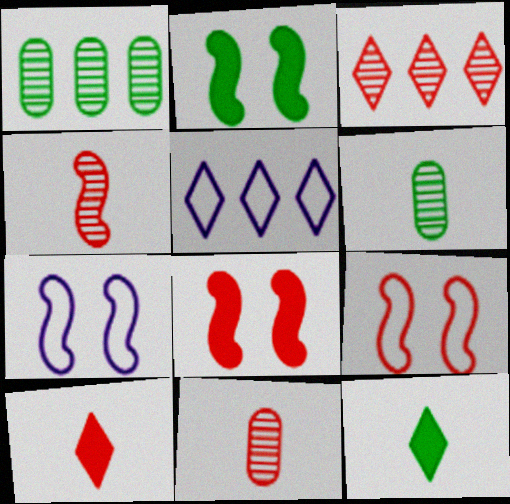[[1, 7, 10], 
[2, 5, 11], 
[5, 6, 8]]